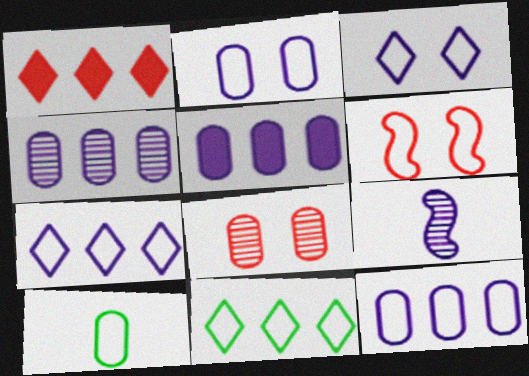[[3, 5, 9], 
[4, 5, 12], 
[5, 8, 10], 
[6, 7, 10]]